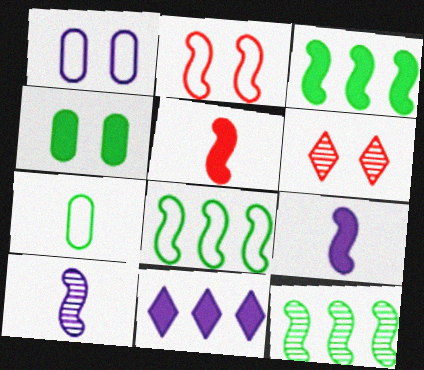[[1, 10, 11], 
[2, 3, 10], 
[2, 9, 12], 
[3, 8, 12], 
[4, 5, 11]]